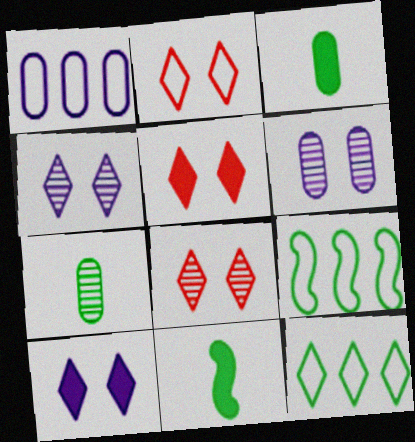[[1, 8, 11], 
[2, 5, 8]]